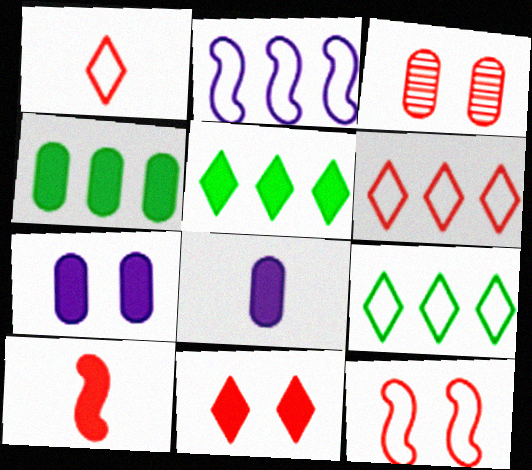[[3, 6, 10], 
[3, 11, 12], 
[5, 7, 10]]